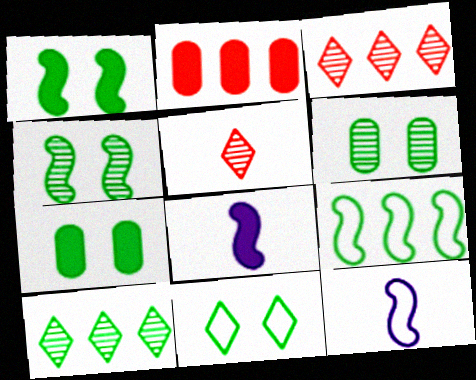[[1, 6, 11], 
[3, 7, 12], 
[4, 7, 11]]